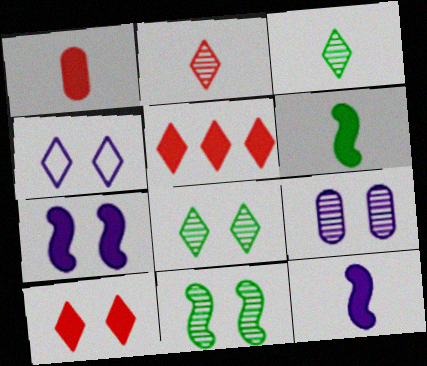[[3, 4, 5], 
[4, 7, 9], 
[4, 8, 10]]